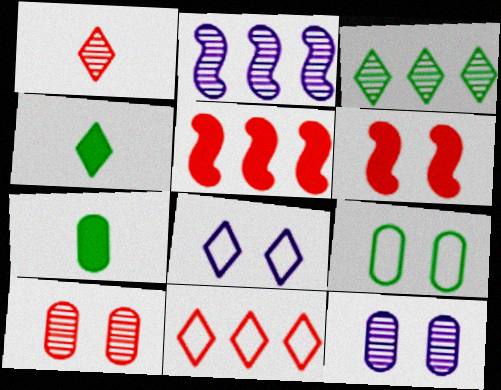[]